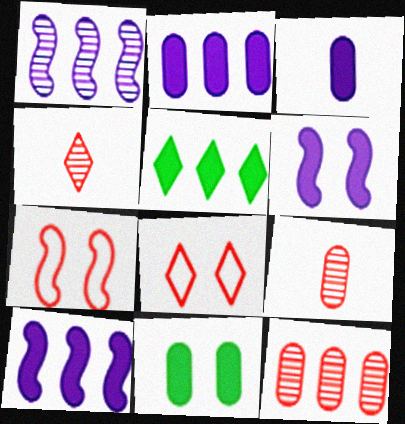[]